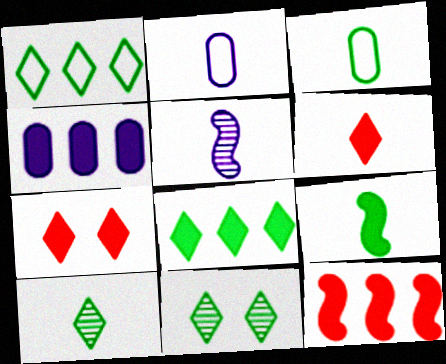[[2, 11, 12], 
[3, 5, 6], 
[3, 9, 10], 
[4, 7, 9], 
[4, 8, 12]]